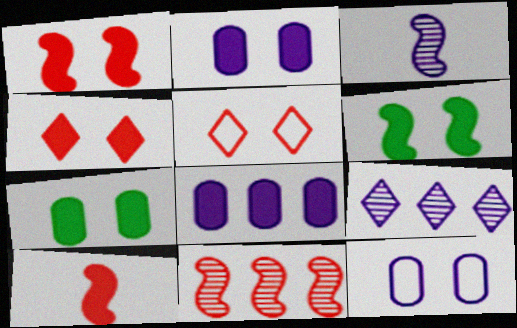[[2, 4, 6]]